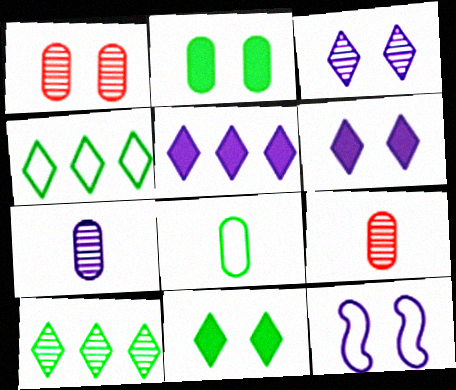[[1, 11, 12], 
[5, 7, 12]]